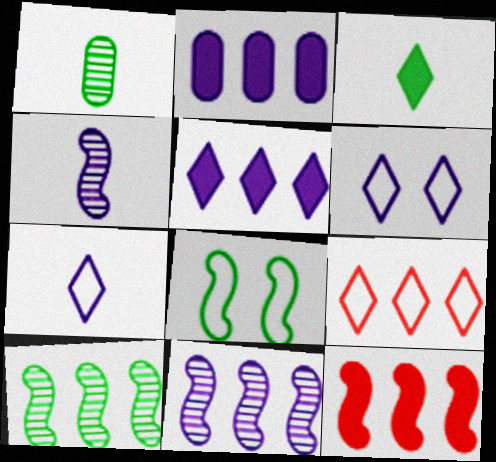[[1, 6, 12], 
[2, 4, 6], 
[2, 9, 10], 
[4, 8, 12]]